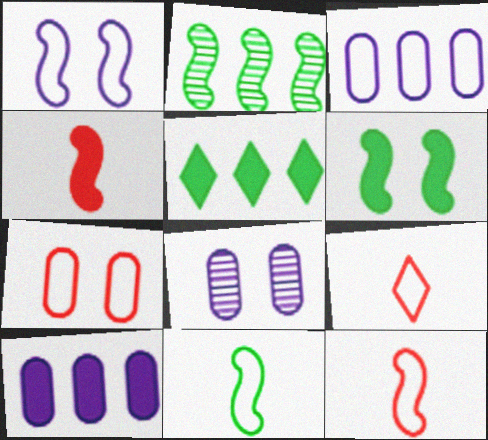[[1, 2, 4], 
[2, 6, 11], 
[5, 8, 12]]